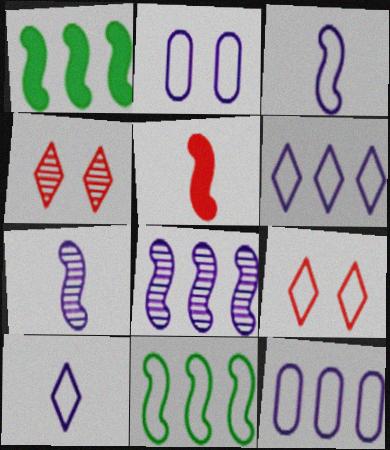[[2, 3, 6]]